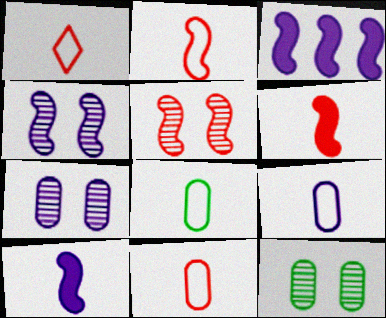[[1, 2, 11], 
[1, 3, 12], 
[8, 9, 11]]